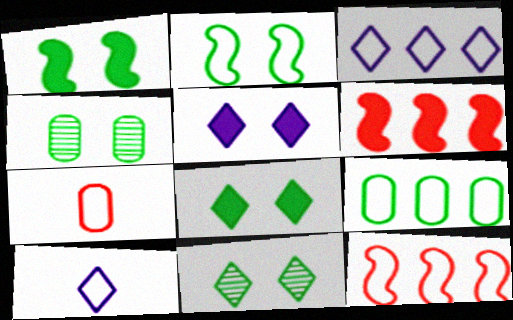[[2, 3, 7], 
[2, 4, 8], 
[3, 9, 12], 
[4, 6, 10]]